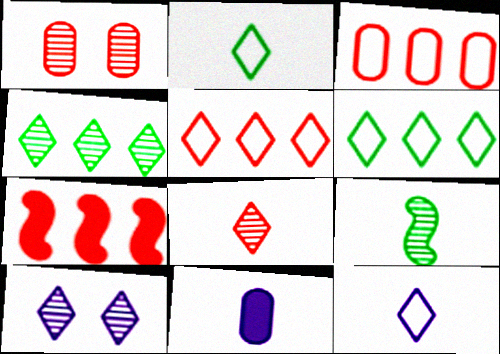[[4, 8, 10]]